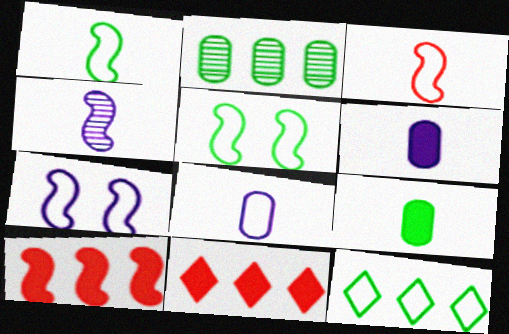[[4, 5, 10]]